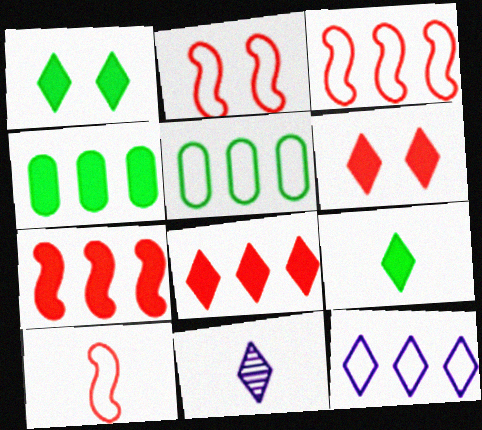[[2, 3, 10], 
[2, 4, 11], 
[3, 5, 12]]